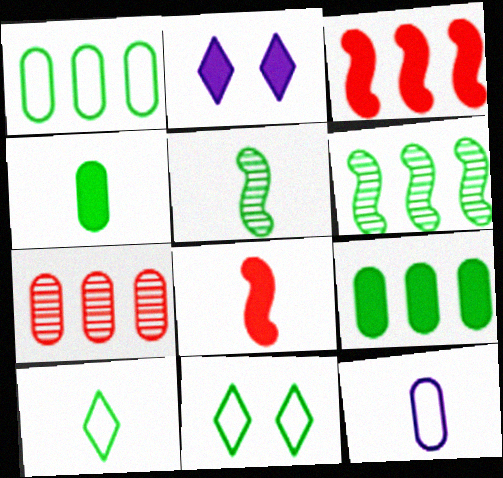[[2, 3, 4], 
[2, 8, 9], 
[4, 5, 10], 
[4, 6, 11], 
[5, 9, 11]]